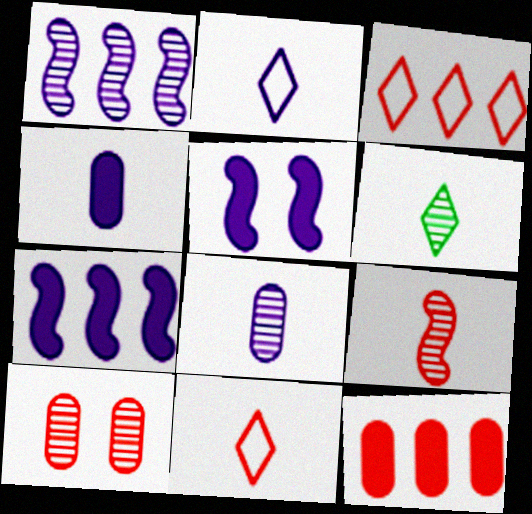[[1, 6, 10], 
[6, 8, 9]]